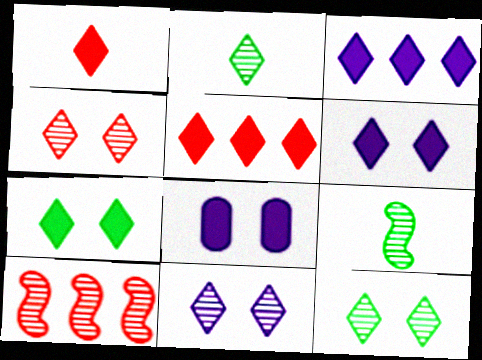[[1, 3, 7], 
[4, 11, 12]]